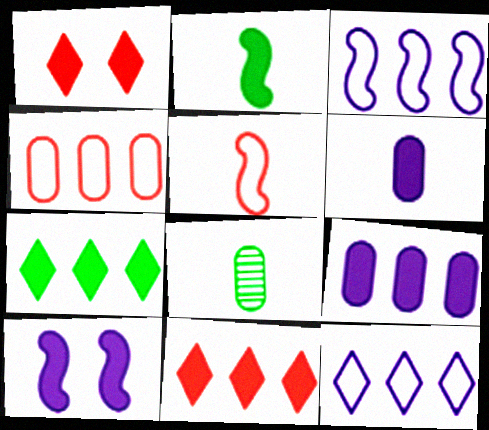[[1, 2, 9], 
[1, 3, 8]]